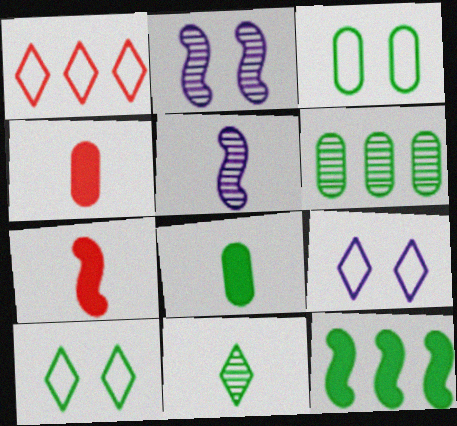[[1, 2, 8], 
[3, 6, 8], 
[3, 11, 12], 
[6, 7, 9]]